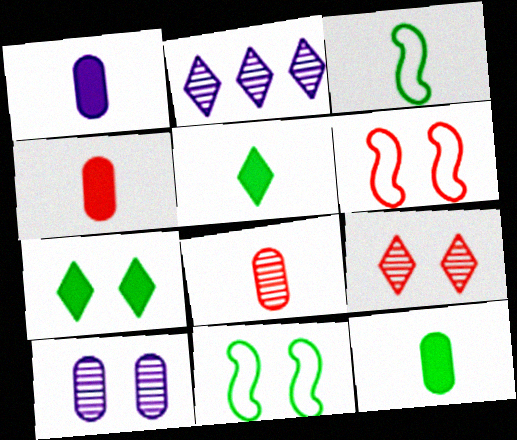[[1, 4, 12], 
[2, 4, 11], 
[2, 6, 12], 
[6, 7, 10]]